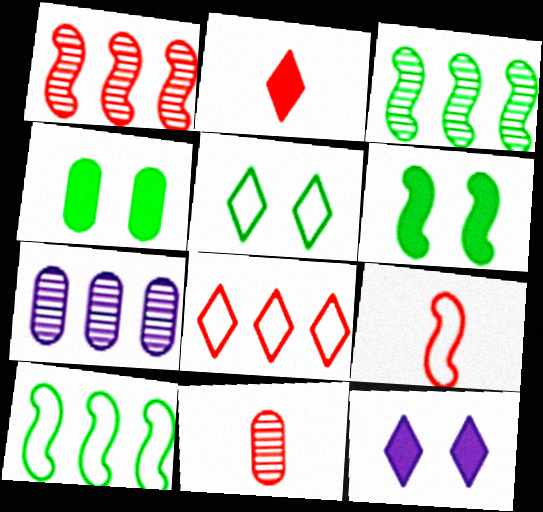[[2, 9, 11], 
[10, 11, 12]]